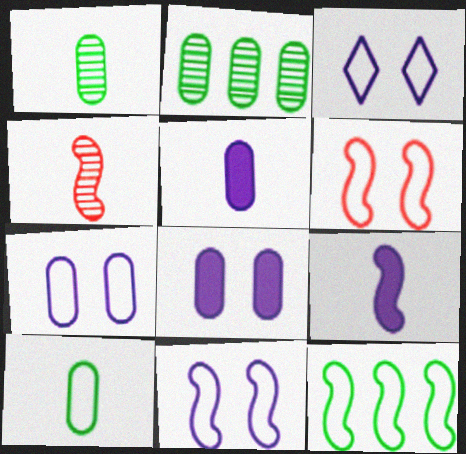[[3, 7, 11]]